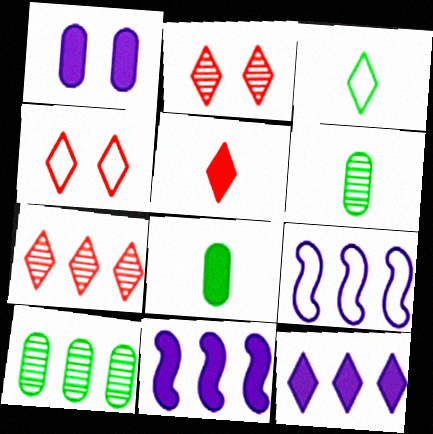[[2, 3, 12], 
[2, 8, 9], 
[4, 5, 7], 
[4, 6, 11]]